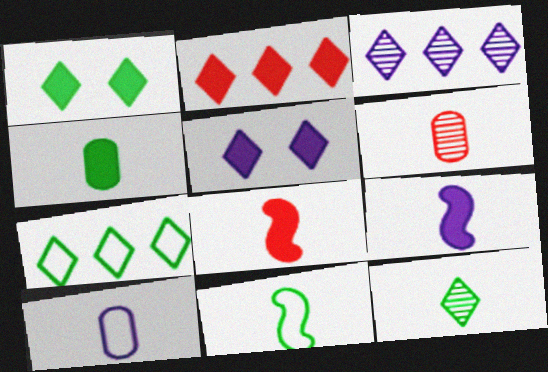[[1, 7, 12], 
[2, 3, 7], 
[4, 6, 10], 
[4, 11, 12], 
[8, 10, 12]]